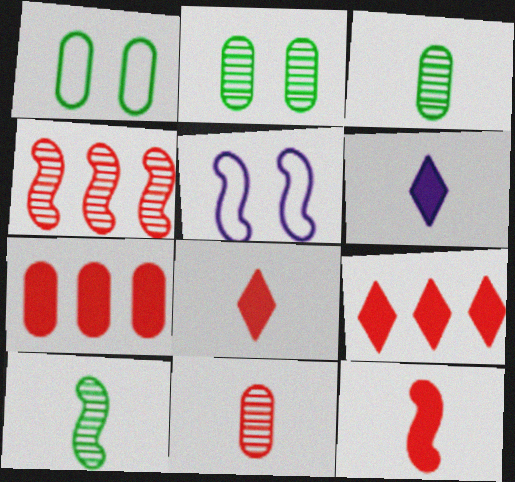[[1, 4, 6], 
[3, 5, 9]]